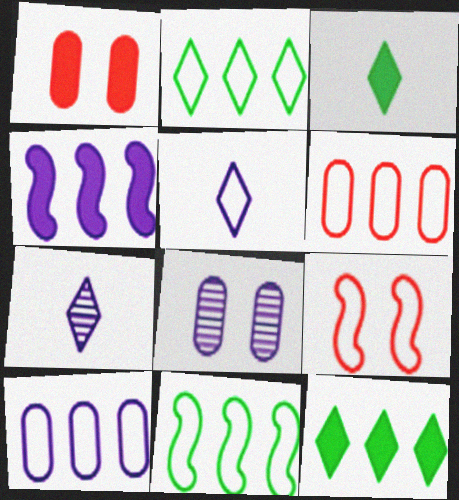[[1, 3, 4], 
[1, 7, 11], 
[4, 5, 8]]